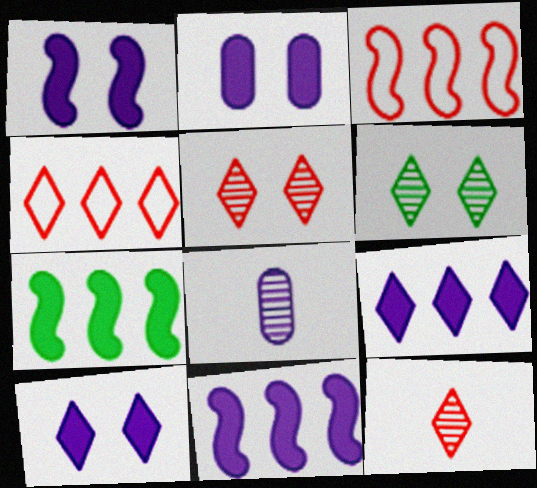[[1, 2, 10]]